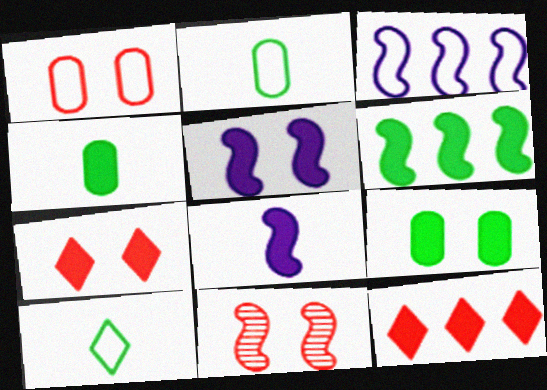[[1, 3, 10], 
[1, 7, 11], 
[4, 5, 12], 
[5, 7, 9], 
[8, 9, 12]]